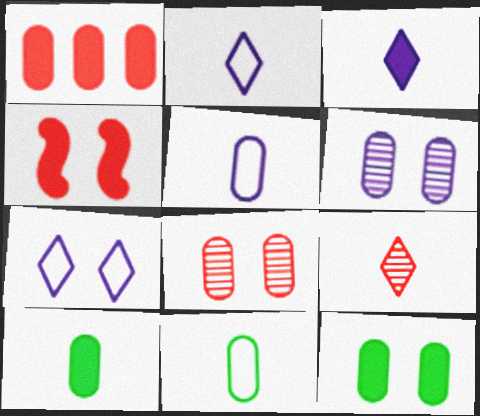[[1, 6, 11]]